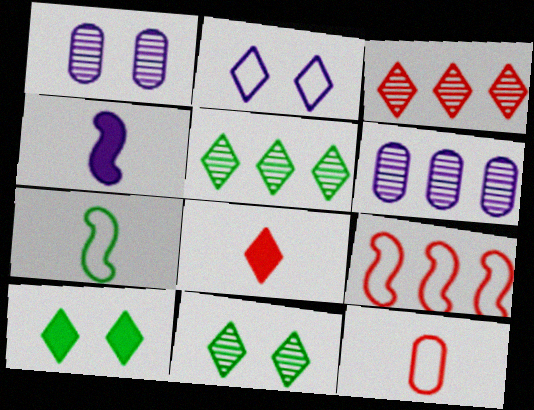[[2, 4, 6], 
[2, 5, 8]]